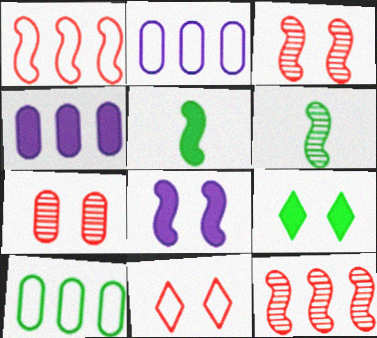[[1, 6, 8], 
[4, 6, 11], 
[6, 9, 10]]